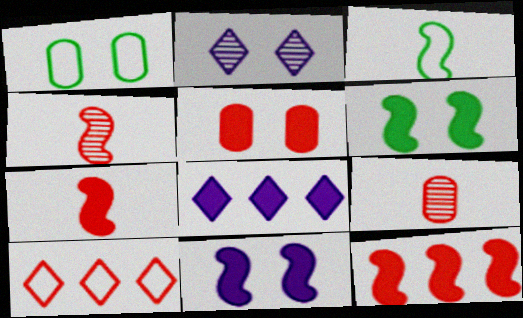[[1, 4, 8], 
[4, 5, 10]]